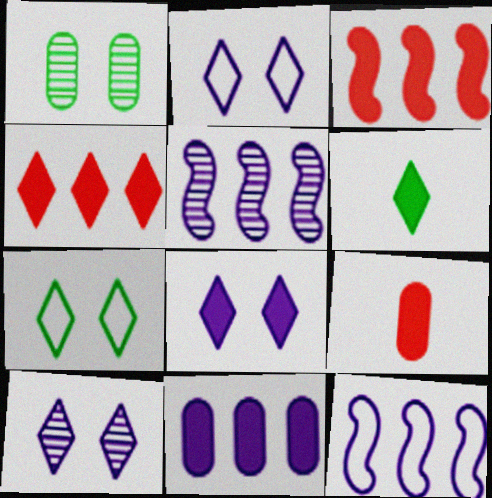[[2, 8, 10], 
[4, 6, 8], 
[5, 7, 9]]